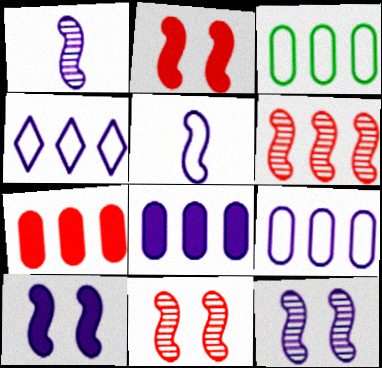[]